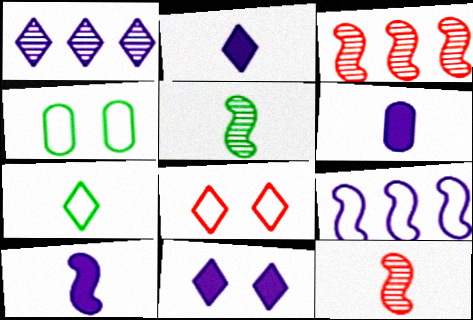[[2, 3, 4], 
[2, 6, 10], 
[6, 7, 12]]